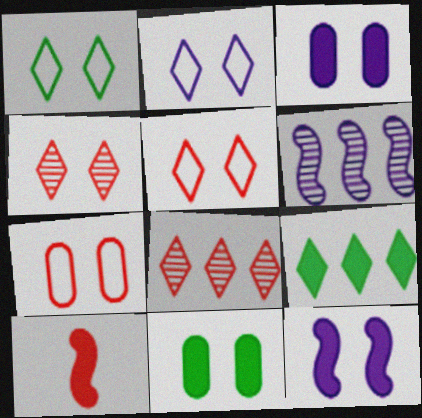[[1, 2, 5], 
[3, 9, 10], 
[7, 8, 10]]